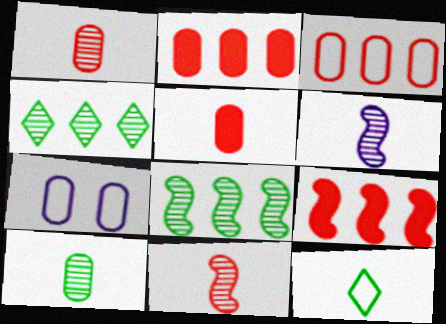[[2, 7, 10], 
[5, 6, 12]]